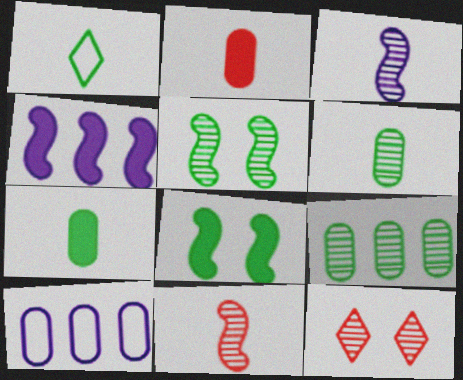[[1, 2, 3], 
[1, 8, 9], 
[3, 9, 12]]